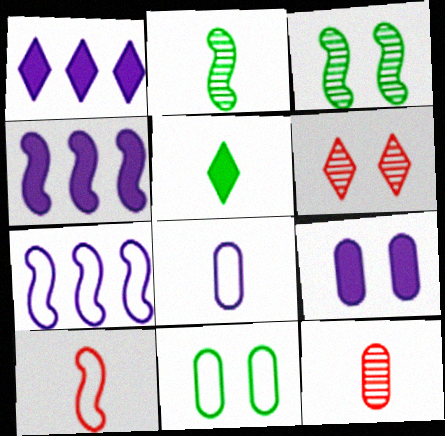[[3, 4, 10]]